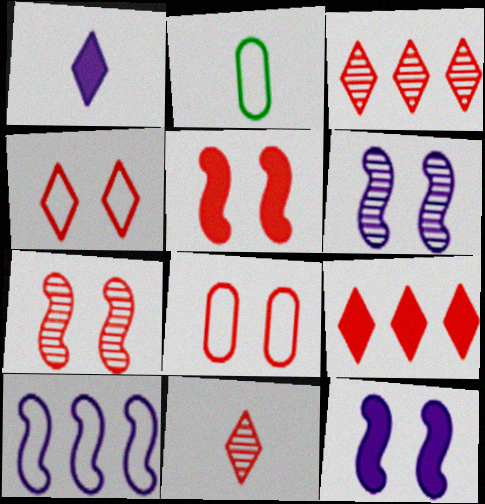[[2, 3, 12], 
[2, 4, 10], 
[2, 6, 9], 
[4, 9, 11]]